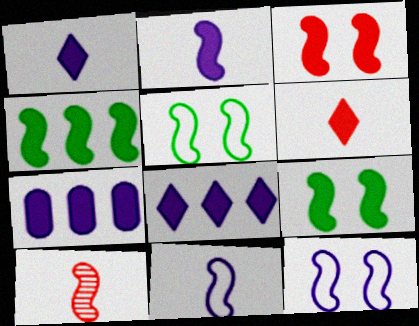[[2, 3, 4], 
[4, 10, 12], 
[6, 7, 9]]